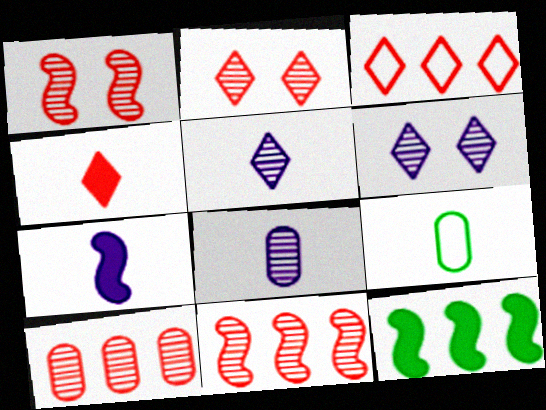[[2, 3, 4]]